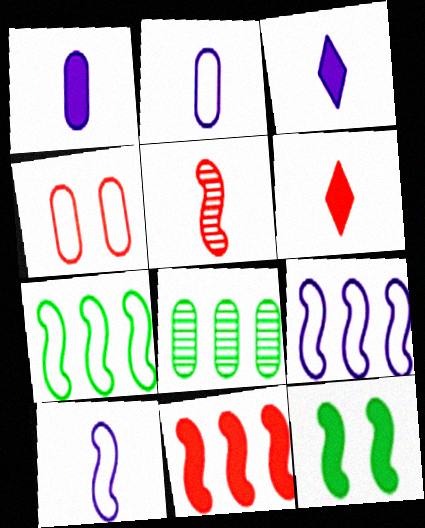[[1, 4, 8], 
[5, 9, 12]]